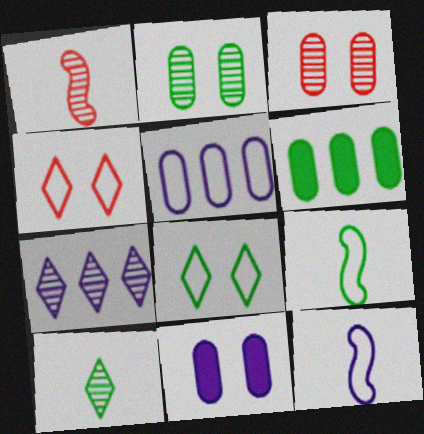[[1, 2, 7], 
[4, 5, 9], 
[7, 11, 12]]